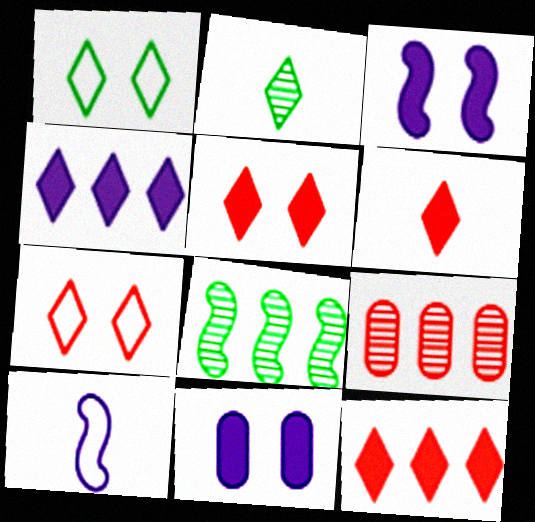[[2, 4, 7], 
[5, 6, 12]]